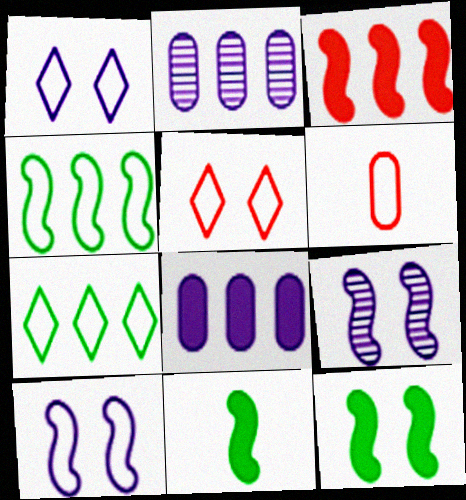[[1, 4, 6], 
[2, 3, 7], 
[2, 5, 11], 
[6, 7, 10]]